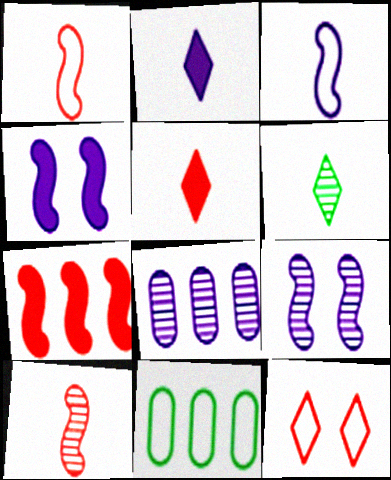[[3, 11, 12], 
[5, 9, 11]]